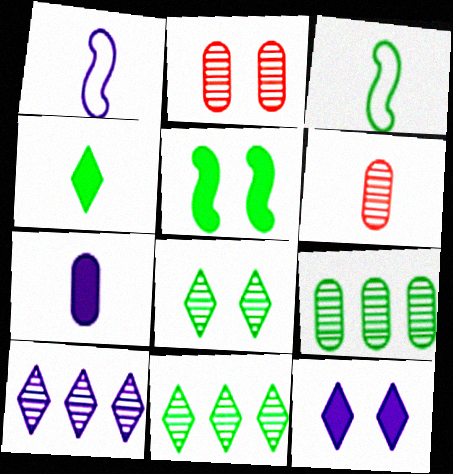[[1, 4, 6]]